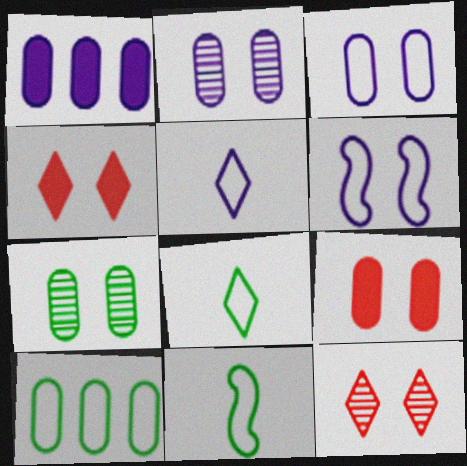[[1, 11, 12], 
[3, 7, 9], 
[4, 6, 7]]